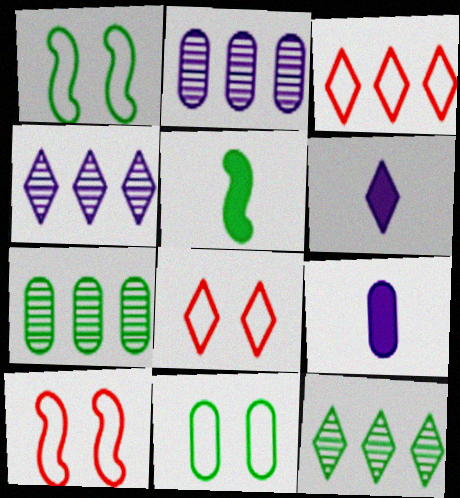[[2, 5, 8], 
[5, 11, 12], 
[6, 7, 10], 
[6, 8, 12], 
[9, 10, 12]]